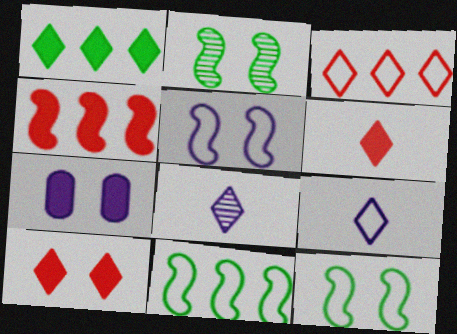[]